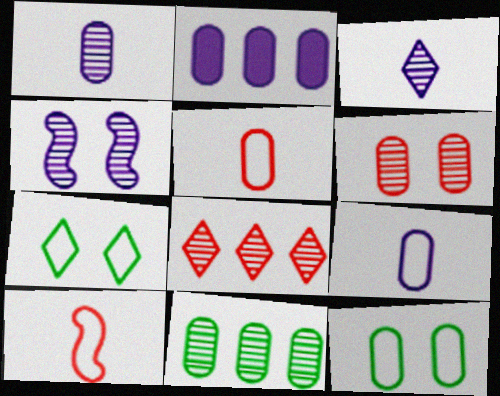[[1, 6, 11]]